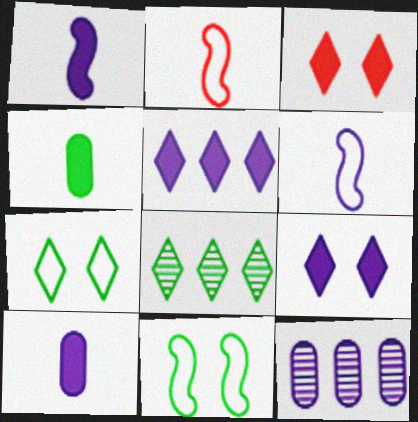[[4, 8, 11], 
[6, 9, 12]]